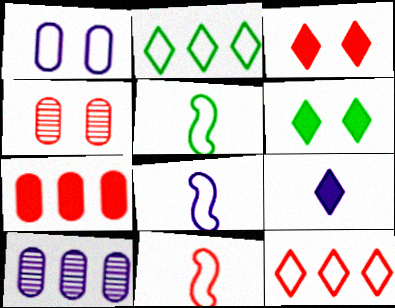[[1, 2, 11], 
[1, 5, 12], 
[3, 5, 10], 
[5, 8, 11], 
[6, 10, 11]]